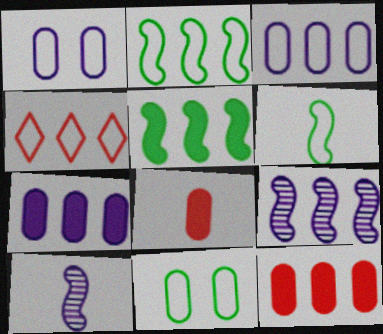[[1, 4, 6], 
[2, 3, 4]]